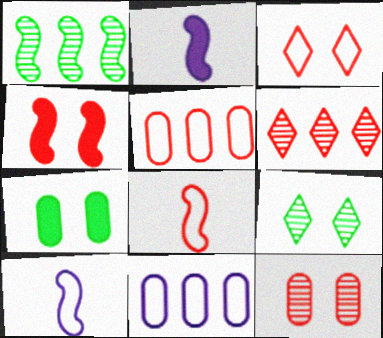[[1, 4, 10], 
[2, 5, 9], 
[3, 4, 12], 
[3, 5, 8], 
[6, 7, 10]]